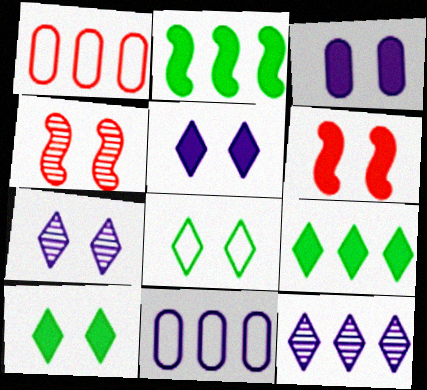[[1, 2, 12], 
[3, 4, 8], 
[3, 6, 10]]